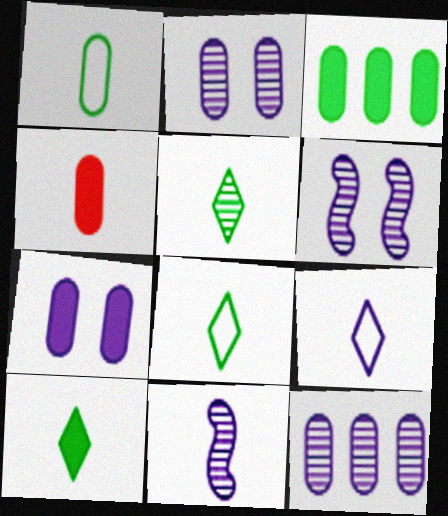[[3, 4, 7], 
[4, 8, 11], 
[5, 8, 10]]